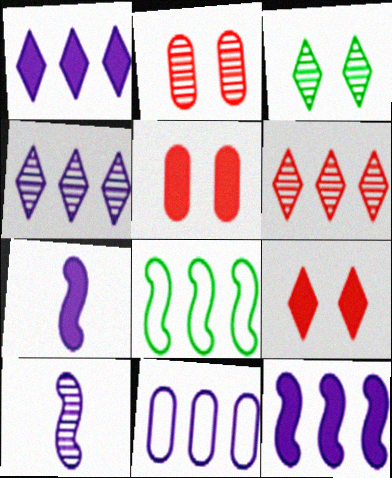[[4, 11, 12]]